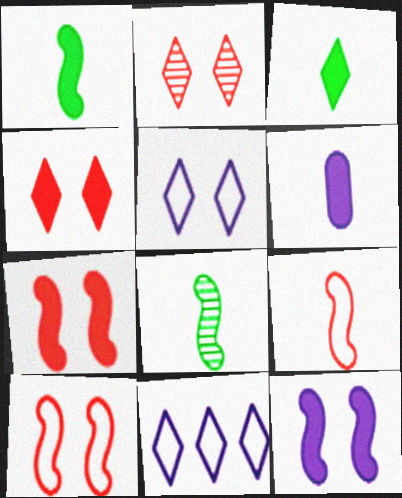[[2, 3, 11]]